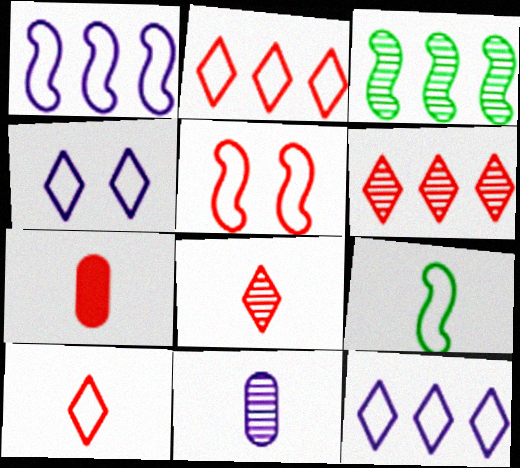[[1, 5, 9], 
[3, 4, 7], 
[5, 6, 7]]